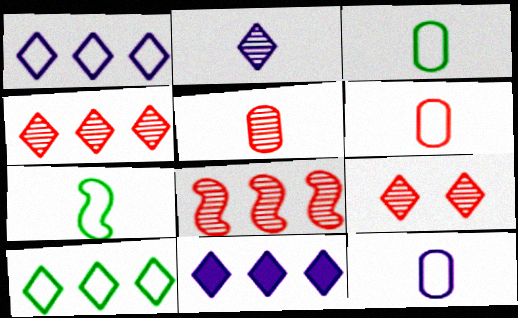[[3, 6, 12], 
[4, 10, 11], 
[5, 8, 9]]